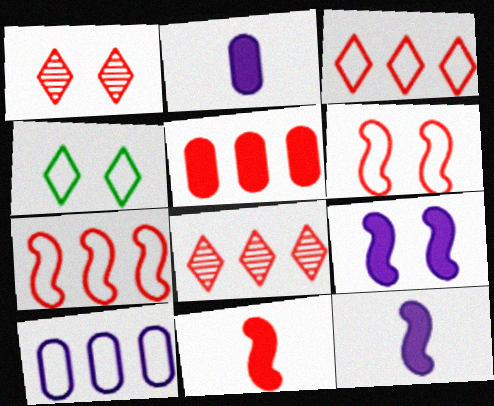[[5, 7, 8]]